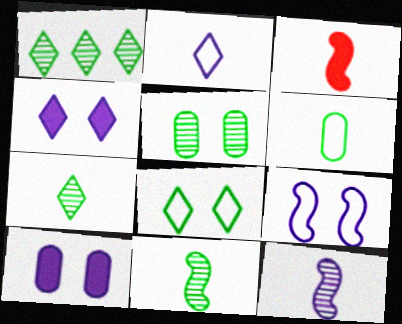[[1, 5, 11]]